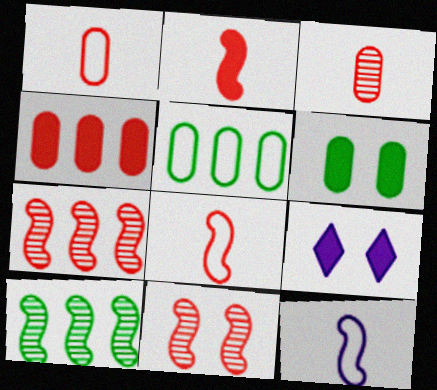[[1, 9, 10]]